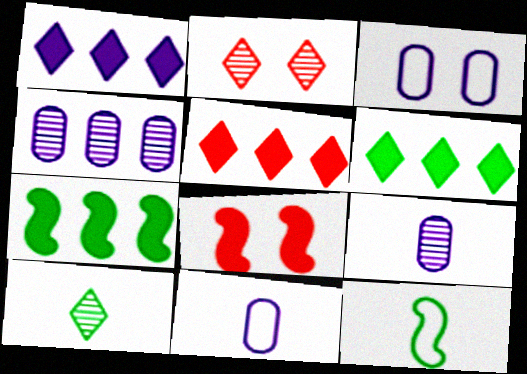[[1, 5, 6], 
[2, 7, 11]]